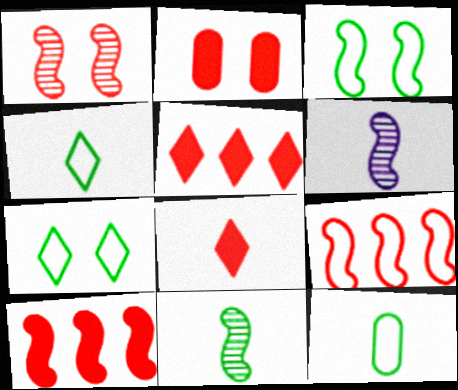[[2, 8, 10], 
[3, 6, 10], 
[6, 8, 12]]